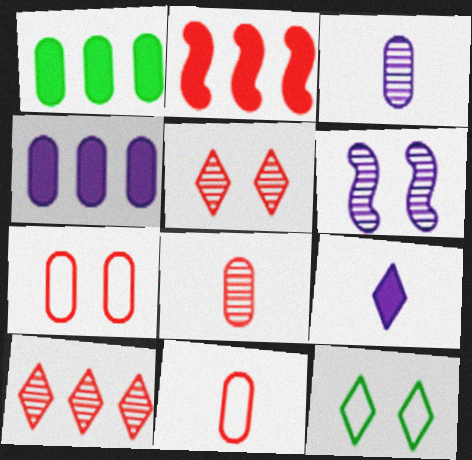[[1, 3, 7], 
[2, 3, 12], 
[2, 5, 11], 
[9, 10, 12]]